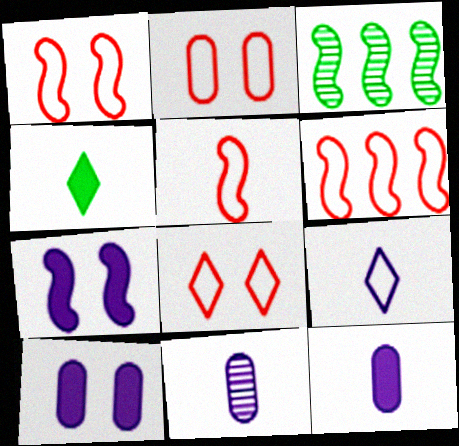[[1, 2, 8], 
[1, 5, 6], 
[3, 5, 7], 
[3, 8, 12], 
[4, 5, 11]]